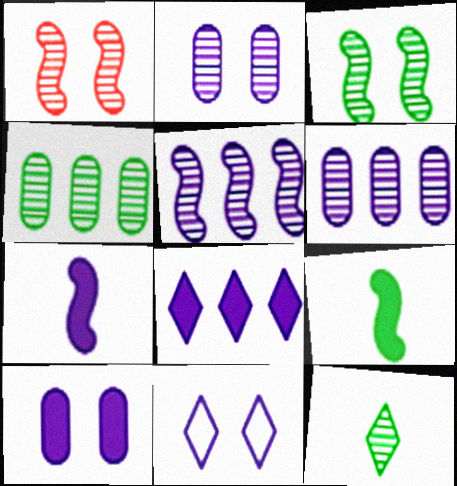[[1, 6, 12], 
[3, 4, 12], 
[6, 7, 11], 
[7, 8, 10]]